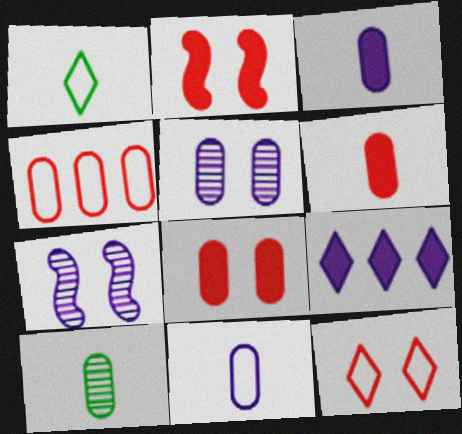[[6, 10, 11], 
[7, 9, 11]]